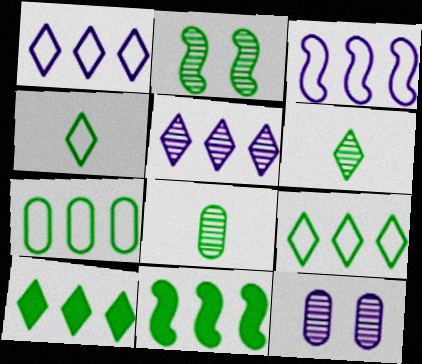[]